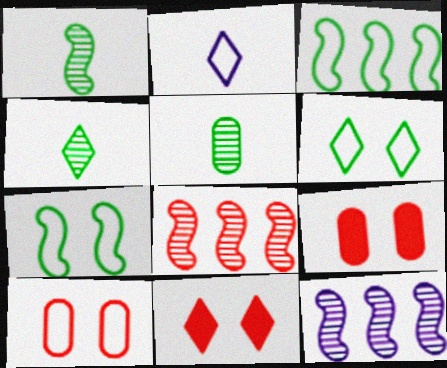[[1, 4, 5], 
[2, 3, 10]]